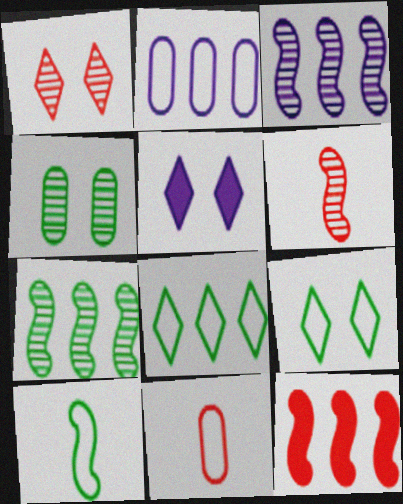[[1, 5, 9], 
[1, 11, 12], 
[5, 7, 11]]